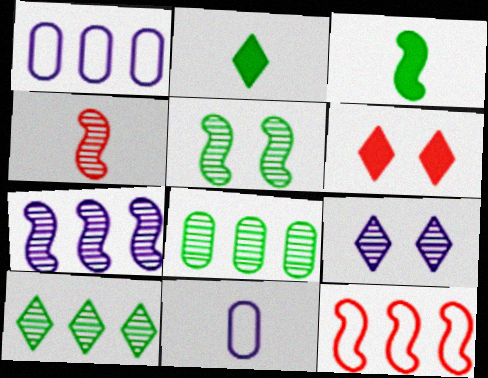[[2, 4, 11], 
[4, 5, 7], 
[4, 8, 9]]